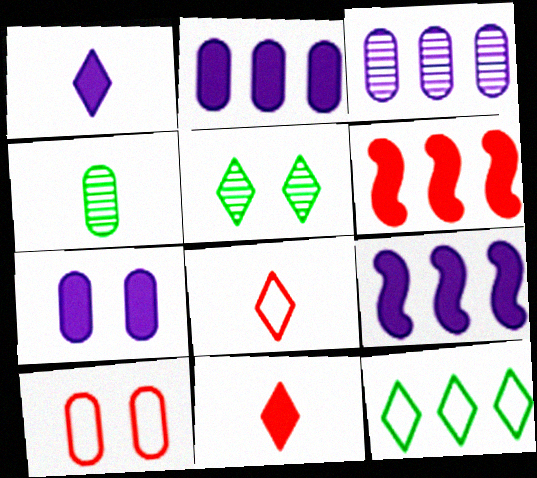[[1, 7, 9], 
[2, 4, 10], 
[3, 6, 12]]